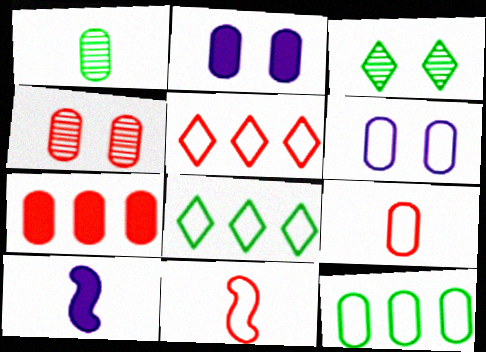[[1, 6, 7], 
[4, 7, 9], 
[4, 8, 10], 
[6, 8, 11], 
[6, 9, 12]]